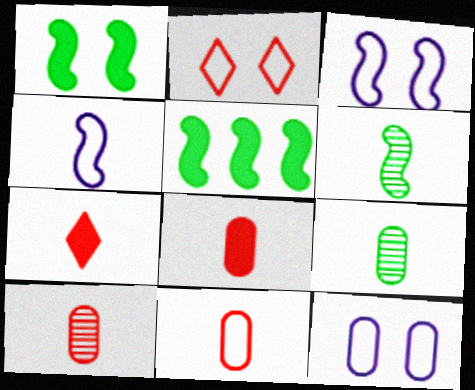[[4, 7, 9], 
[8, 10, 11]]